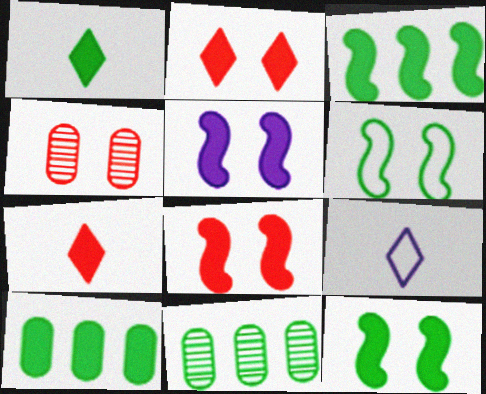[[1, 6, 11], 
[1, 10, 12], 
[3, 4, 9], 
[5, 7, 10], 
[5, 8, 12], 
[8, 9, 11]]